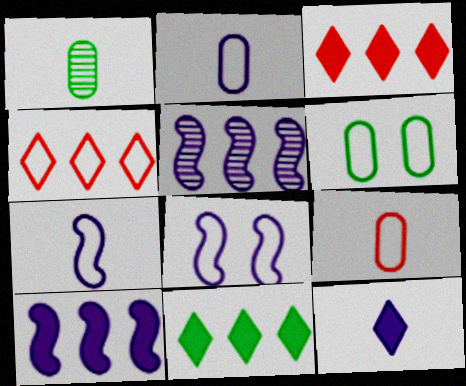[[1, 3, 8], 
[4, 6, 7]]